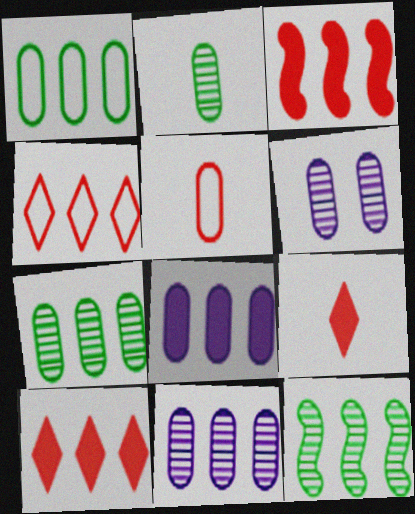[[4, 8, 12]]